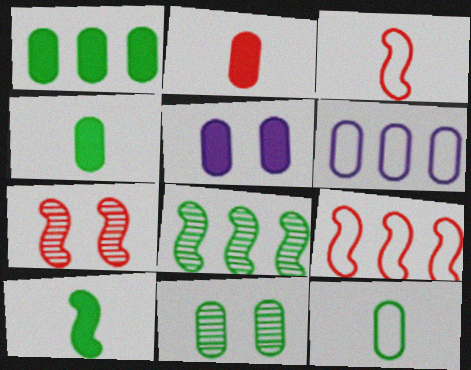[[1, 2, 5], 
[1, 11, 12], 
[2, 6, 11]]